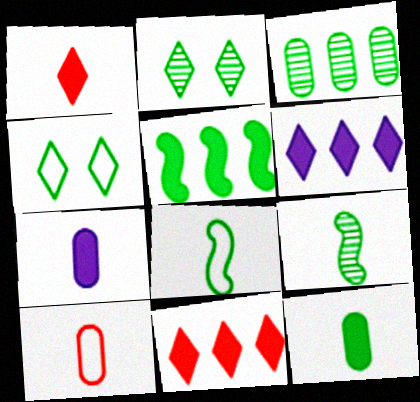[[2, 3, 9]]